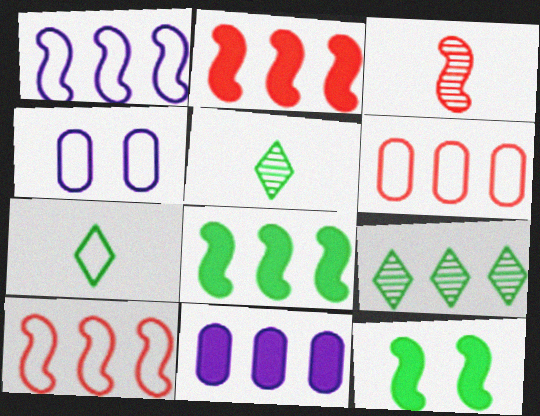[[1, 3, 12], 
[2, 4, 5], 
[4, 7, 10], 
[9, 10, 11]]